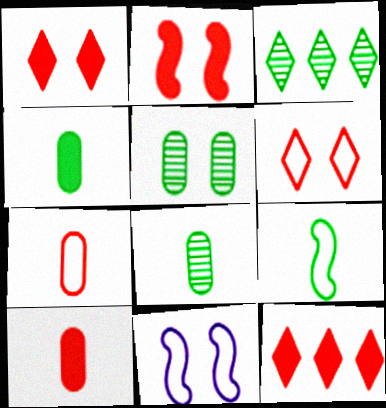[[1, 5, 11], 
[2, 10, 12], 
[3, 10, 11], 
[8, 11, 12]]